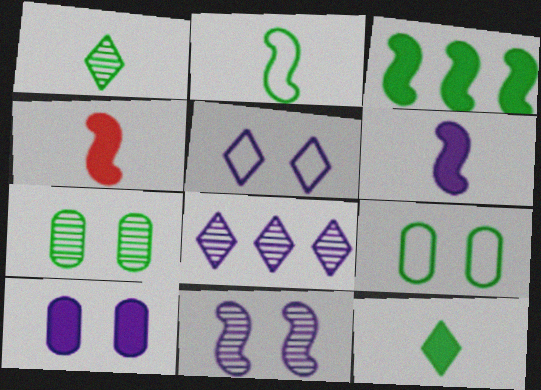[[1, 3, 9], 
[4, 8, 9], 
[5, 10, 11]]